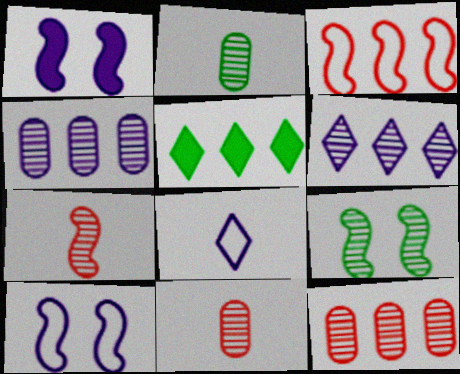[[1, 4, 8], 
[3, 4, 5], 
[5, 10, 11], 
[6, 9, 11]]